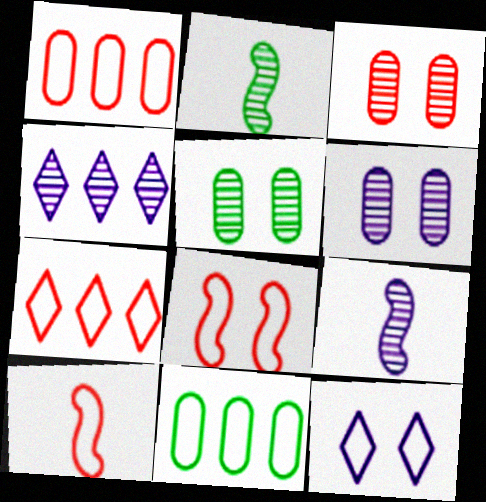[[2, 3, 4], 
[3, 5, 6], 
[4, 6, 9], 
[10, 11, 12]]